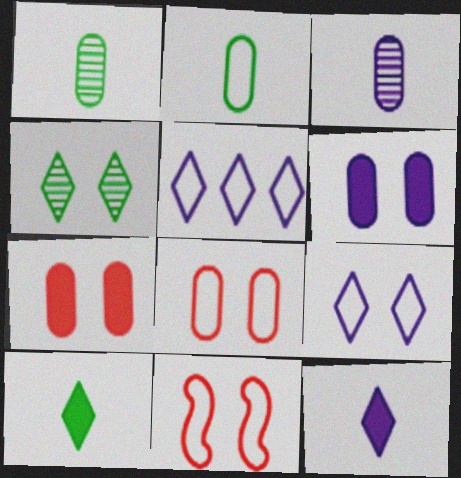[[2, 5, 11], 
[4, 6, 11]]